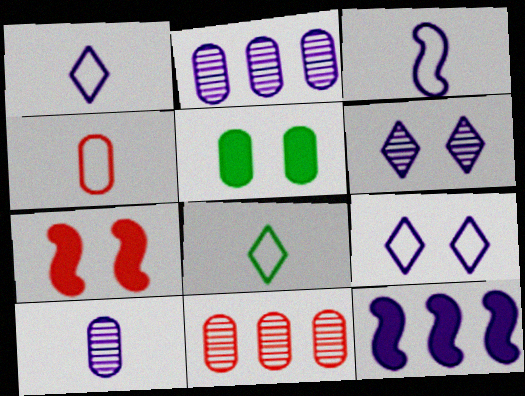[[2, 4, 5], 
[2, 7, 8], 
[3, 4, 8], 
[9, 10, 12]]